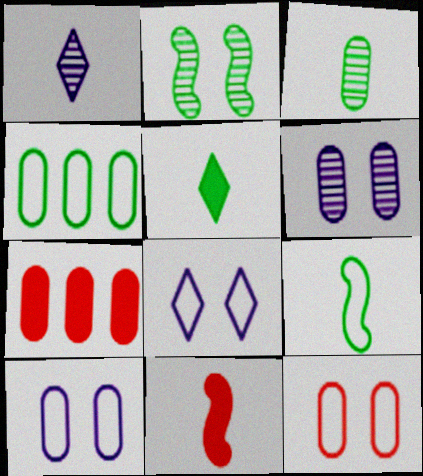[[2, 4, 5], 
[3, 5, 9], 
[3, 7, 10]]